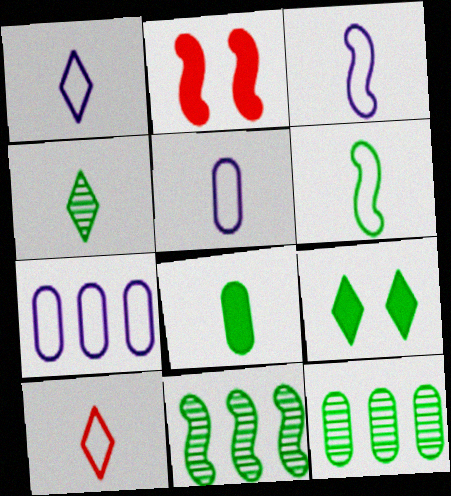[[1, 2, 12], 
[1, 3, 5], 
[2, 3, 11], 
[2, 4, 7], 
[4, 6, 8], 
[5, 6, 10], 
[6, 9, 12]]